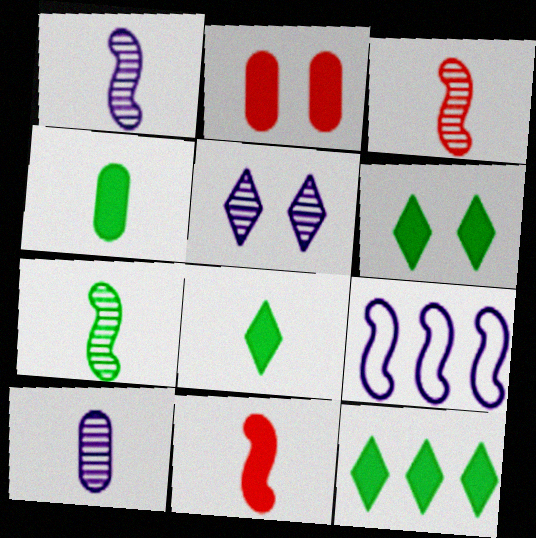[[1, 3, 7], 
[6, 8, 12]]